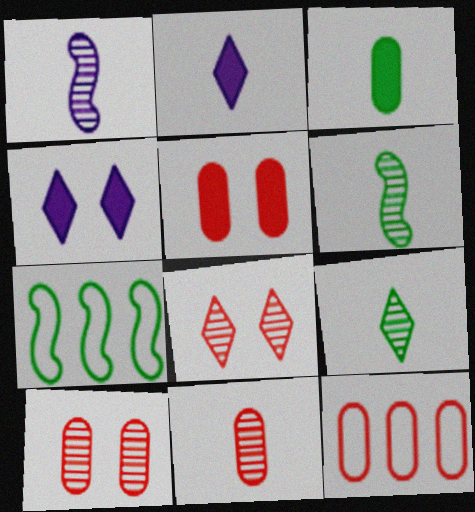[[1, 9, 11], 
[2, 7, 10], 
[4, 6, 12], 
[4, 7, 11], 
[5, 11, 12]]